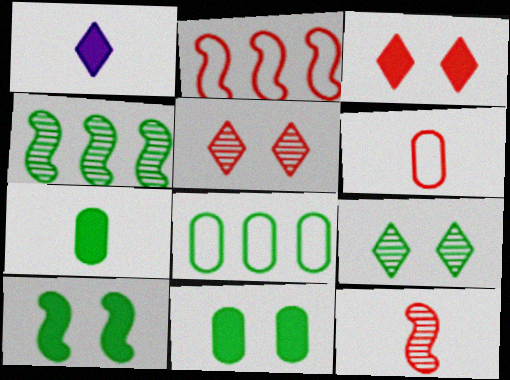[]